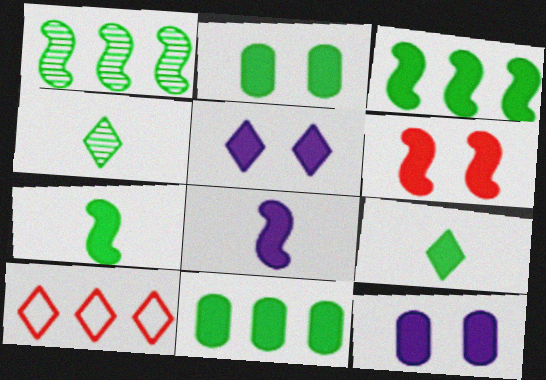[[2, 3, 9], 
[2, 5, 6], 
[3, 6, 8], 
[4, 5, 10]]